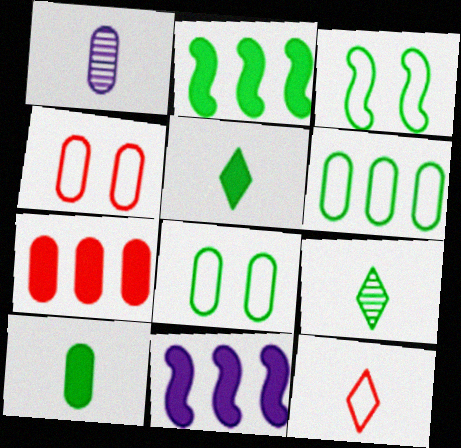[[1, 7, 8], 
[2, 8, 9], 
[4, 9, 11]]